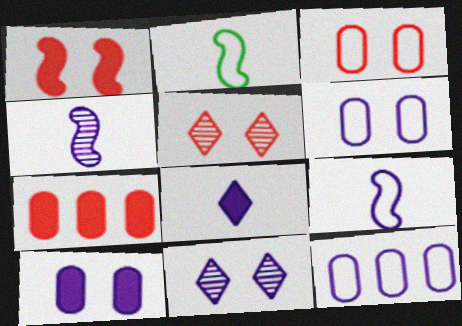[[1, 3, 5], 
[2, 7, 11]]